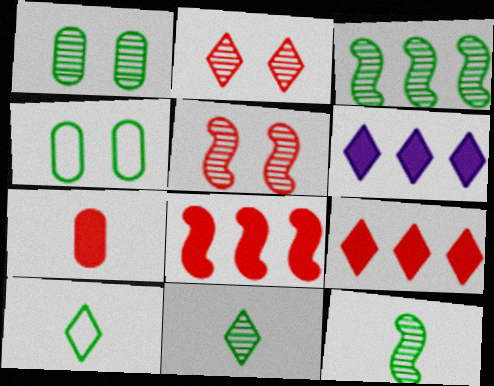[[1, 3, 11], 
[2, 6, 10]]